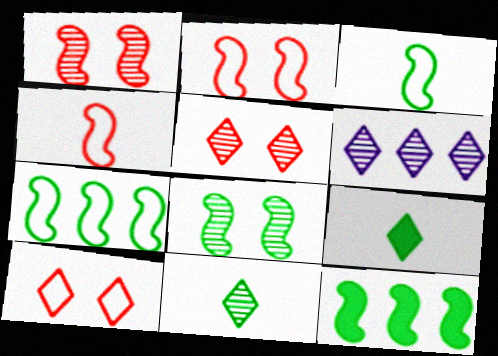[[3, 8, 12], 
[5, 6, 11], 
[6, 9, 10]]